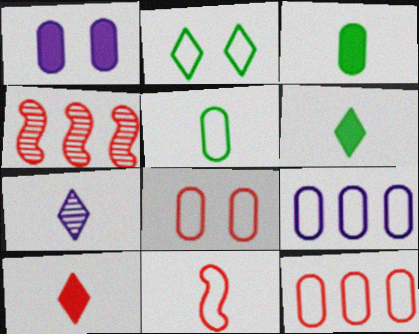[[2, 9, 11], 
[3, 7, 11], 
[4, 8, 10], 
[5, 8, 9]]